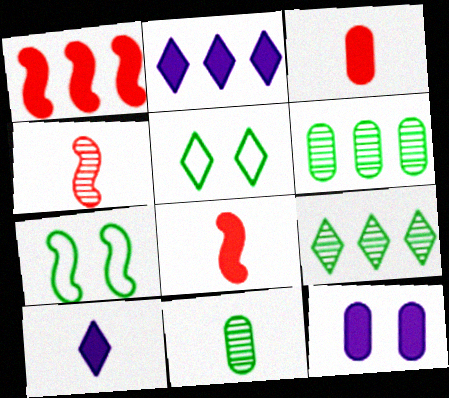[]